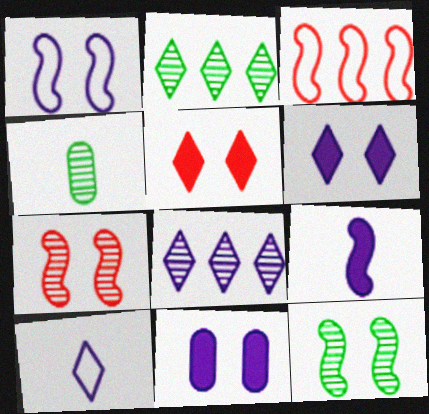[[2, 4, 12], 
[2, 5, 10], 
[3, 4, 6], 
[3, 9, 12], 
[4, 7, 8], 
[6, 8, 10]]